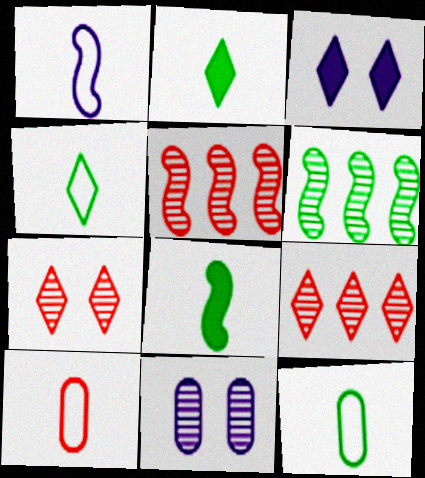[[1, 4, 10], 
[3, 4, 9], 
[3, 5, 12], 
[3, 6, 10]]